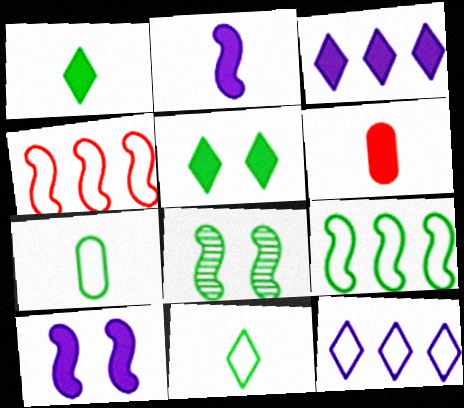[[1, 2, 6], 
[2, 4, 8], 
[6, 8, 12]]